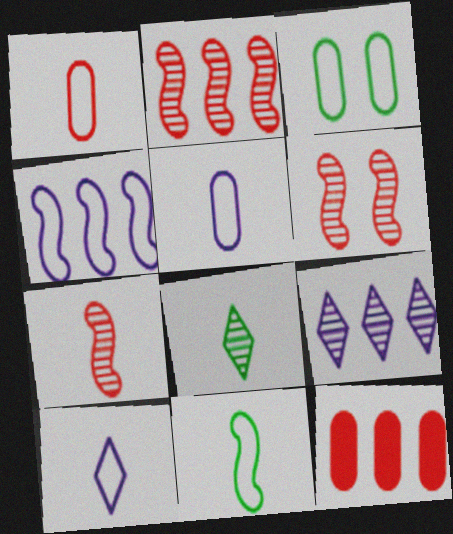[[1, 10, 11], 
[2, 6, 7]]